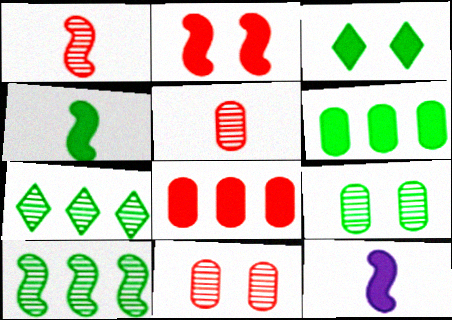[[3, 4, 6], 
[3, 8, 12]]